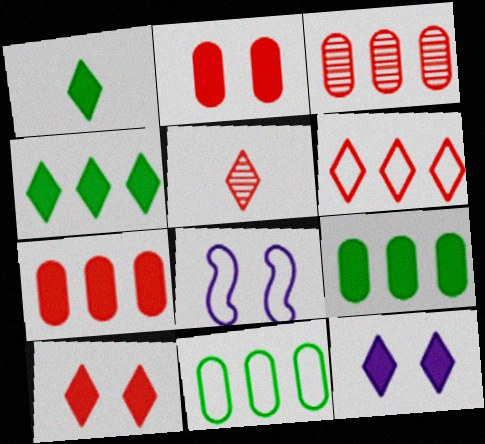[[1, 3, 8], 
[5, 6, 10], 
[5, 8, 9]]